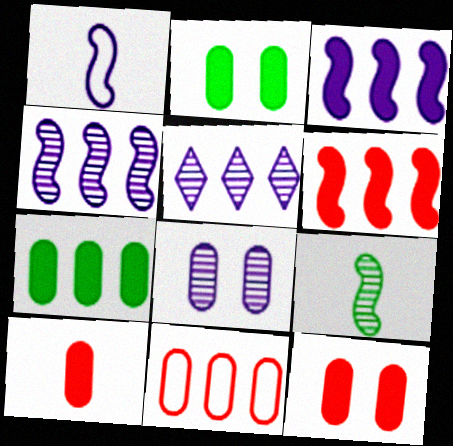[]